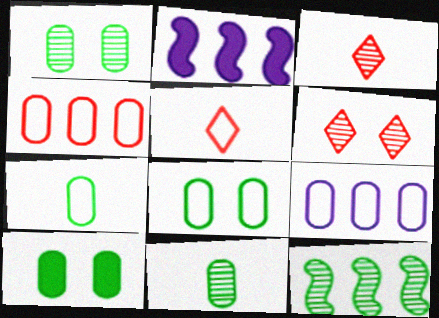[[1, 2, 5], 
[1, 8, 10], 
[2, 3, 8], 
[2, 6, 7]]